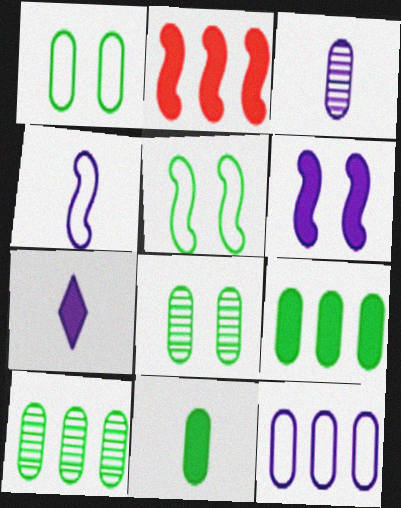[[1, 10, 11], 
[3, 4, 7]]